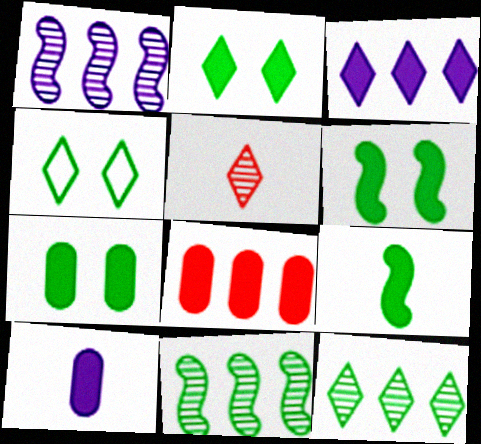[[2, 6, 7], 
[3, 4, 5], 
[7, 8, 10]]